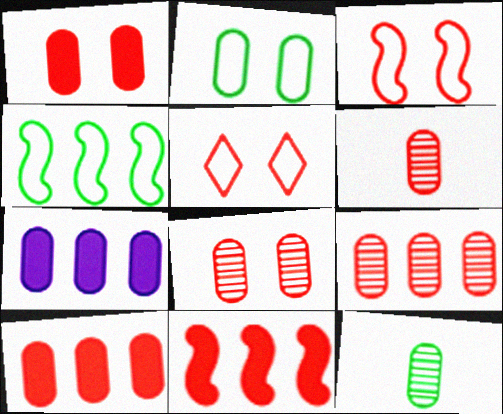[[2, 6, 7], 
[5, 6, 11], 
[6, 8, 9]]